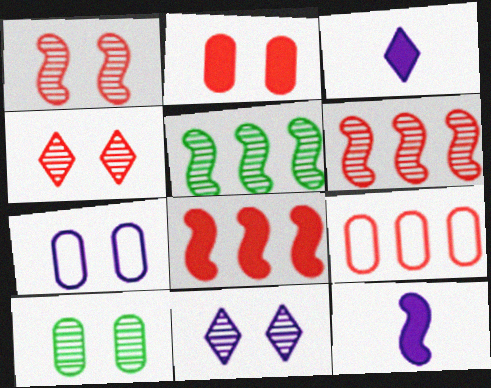[[1, 10, 11], 
[2, 7, 10]]